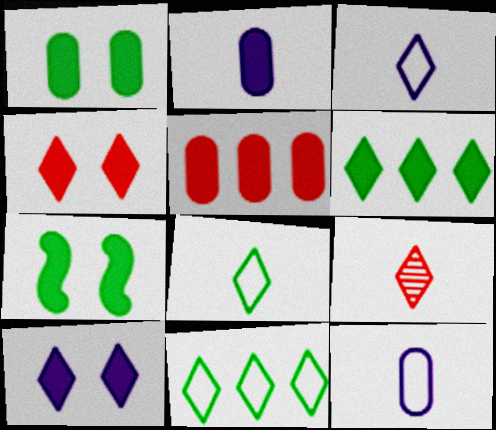[[1, 2, 5], 
[9, 10, 11]]